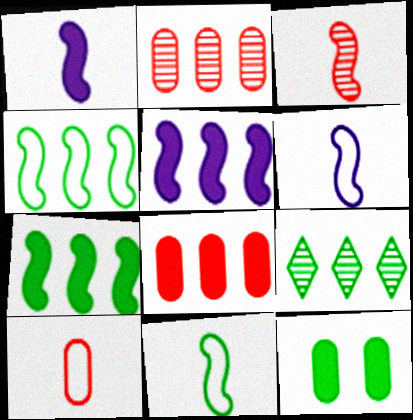[[1, 3, 11], 
[9, 11, 12]]